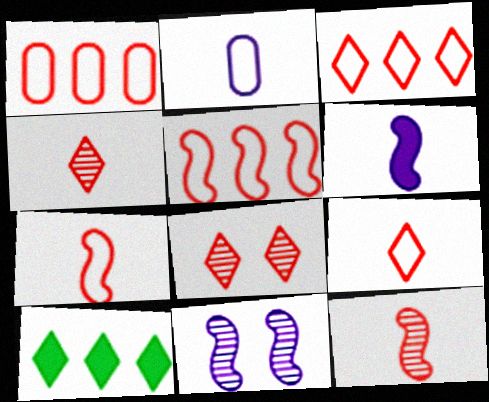[[1, 3, 5]]